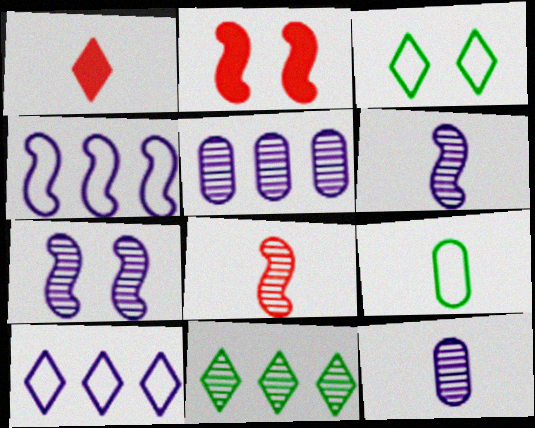[[1, 6, 9]]